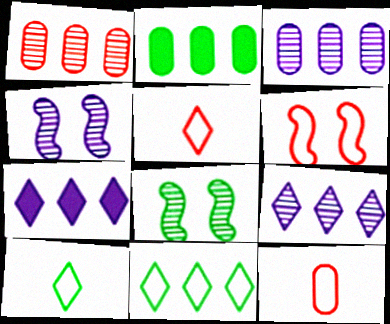[[2, 4, 5], 
[2, 8, 10], 
[7, 8, 12]]